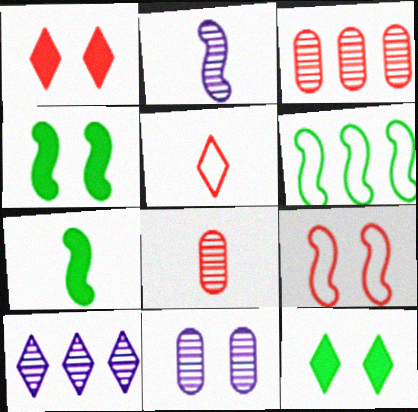[[2, 10, 11], 
[5, 10, 12], 
[9, 11, 12]]